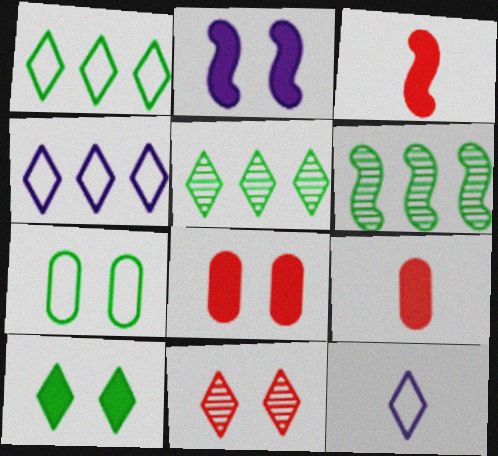[[2, 7, 11], 
[2, 8, 10], 
[6, 8, 12]]